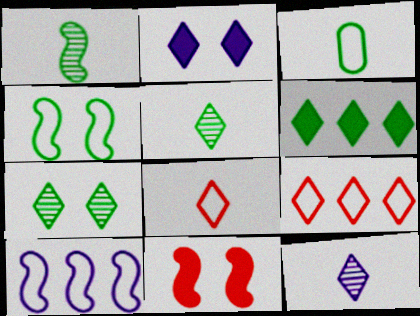[[1, 10, 11], 
[2, 5, 9]]